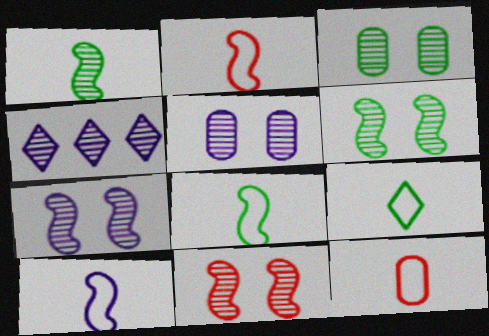[[2, 8, 10], 
[6, 7, 11], 
[9, 10, 12]]